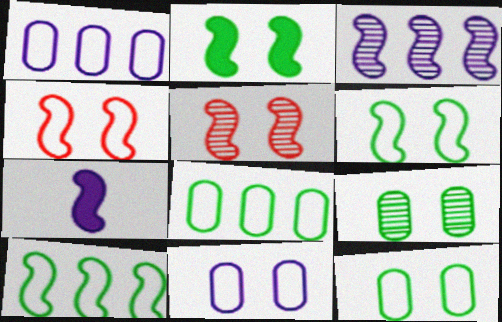[[5, 7, 10]]